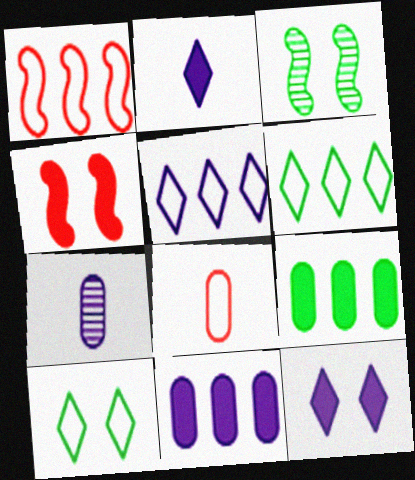[[2, 4, 9], 
[4, 6, 7]]